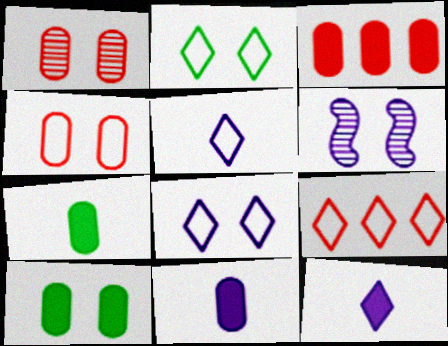[[2, 5, 9], 
[3, 10, 11], 
[6, 7, 9]]